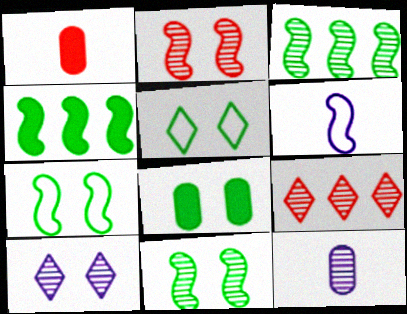[[2, 4, 6], 
[5, 8, 11], 
[6, 8, 9], 
[9, 11, 12]]